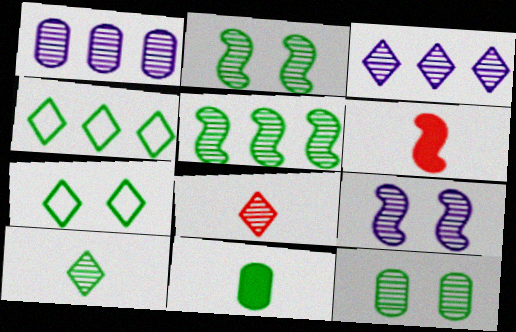[[1, 2, 8], 
[1, 6, 7], 
[2, 4, 11], 
[5, 7, 11], 
[5, 10, 12]]